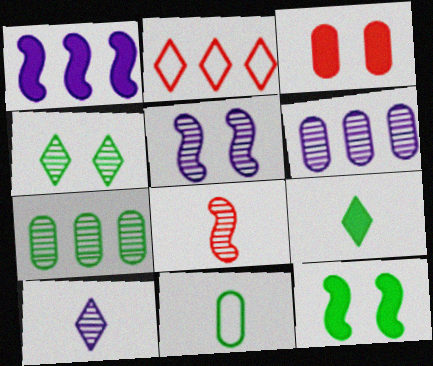[[1, 2, 7], 
[1, 3, 9], 
[2, 3, 8], 
[3, 6, 11], 
[4, 6, 8], 
[5, 6, 10]]